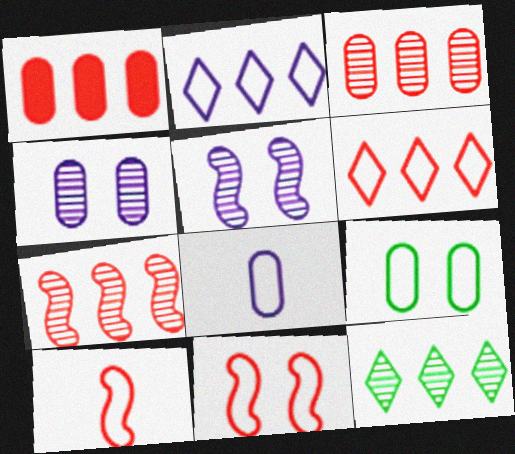[[1, 6, 7], 
[2, 9, 10]]